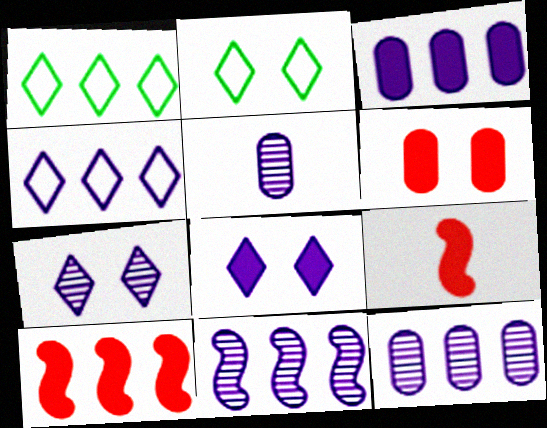[[1, 10, 12], 
[2, 5, 10], 
[2, 9, 12], 
[3, 4, 11], 
[5, 7, 11]]